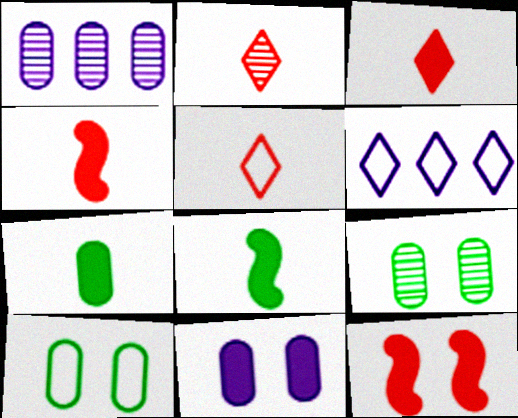[[2, 3, 5], 
[4, 6, 9]]